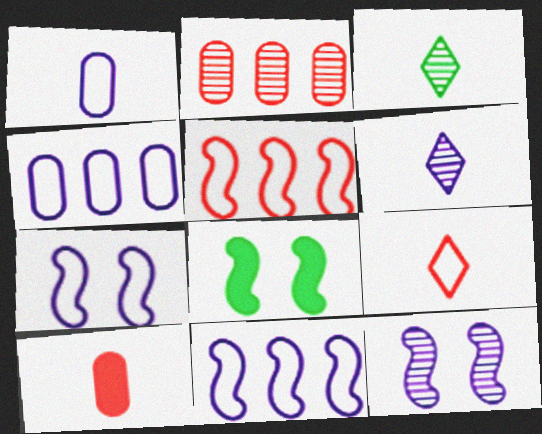[[2, 3, 12]]